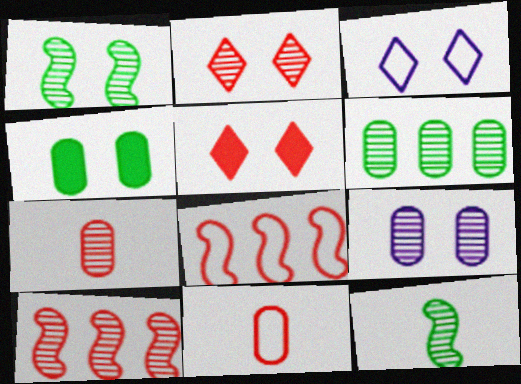[[1, 2, 9], 
[2, 7, 10], 
[5, 7, 8], 
[5, 10, 11], 
[6, 7, 9]]